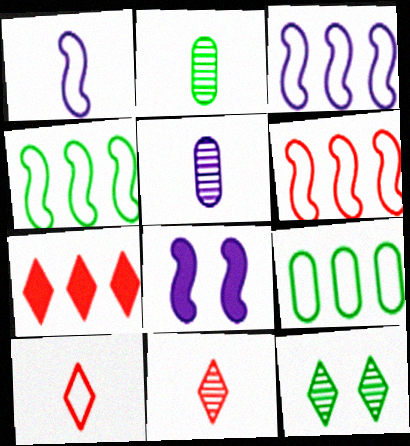[[3, 4, 6], 
[8, 9, 11]]